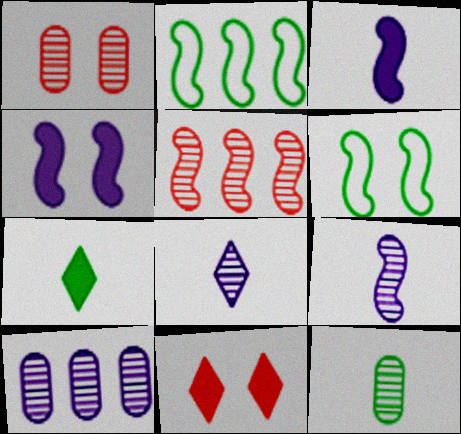[[1, 10, 12], 
[3, 5, 6]]